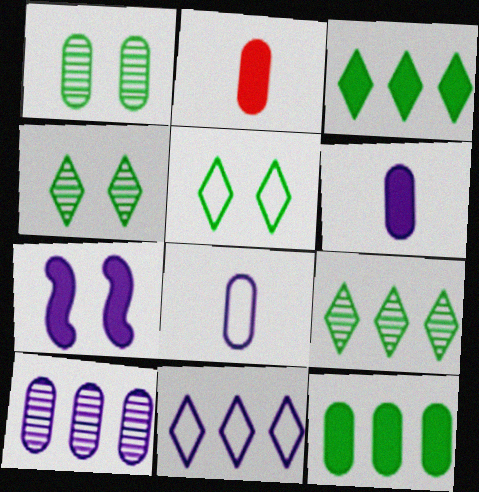[[2, 3, 7]]